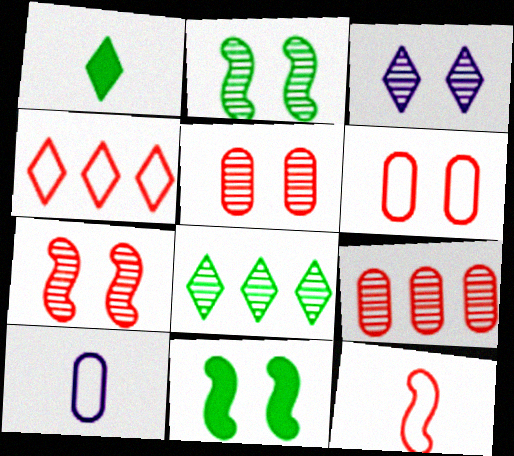[[1, 3, 4], 
[2, 3, 5], 
[3, 6, 11], 
[4, 6, 12]]